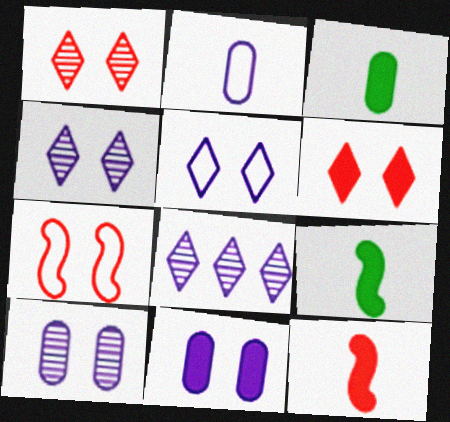[[3, 7, 8]]